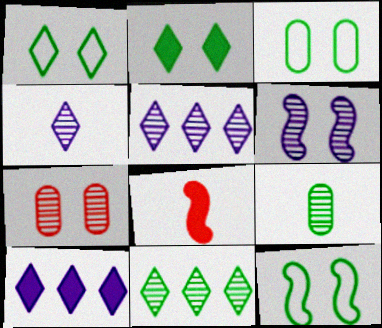[[1, 3, 12], 
[3, 5, 8]]